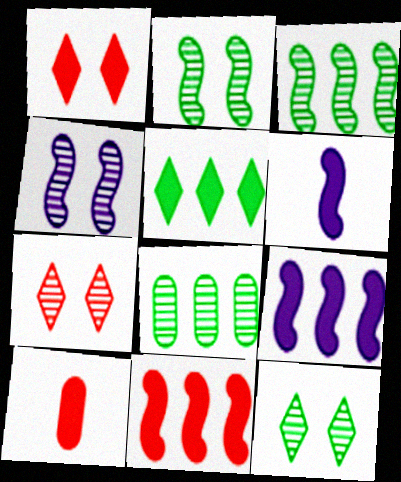[[1, 10, 11]]